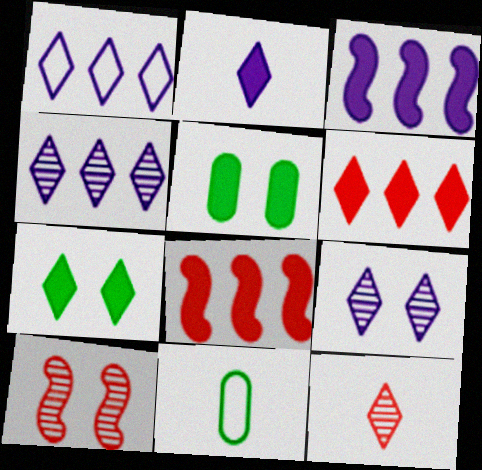[[1, 2, 9], 
[1, 7, 12], 
[2, 5, 8], 
[2, 6, 7], 
[8, 9, 11]]